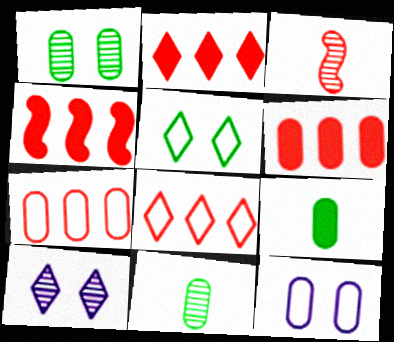[[2, 4, 6], 
[6, 11, 12]]